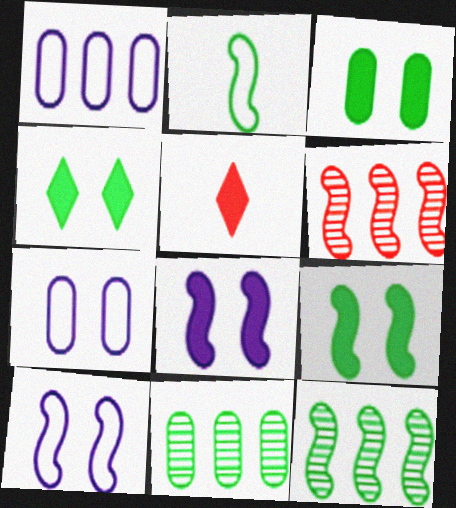[[2, 4, 11], 
[2, 6, 8], 
[2, 9, 12], 
[3, 4, 9], 
[5, 7, 12], 
[5, 10, 11]]